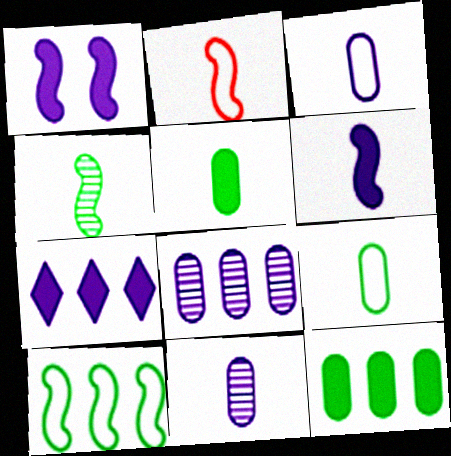[[2, 4, 6]]